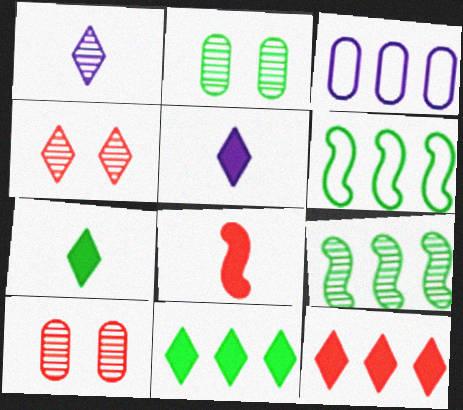[[1, 9, 10], 
[2, 6, 7], 
[3, 9, 12], 
[5, 6, 10]]